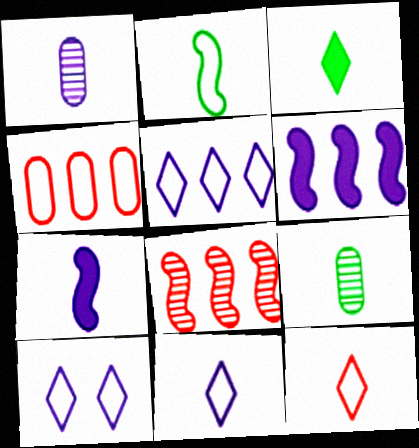[[1, 6, 10], 
[1, 7, 11], 
[2, 3, 9], 
[2, 4, 10], 
[5, 10, 11], 
[7, 9, 12]]